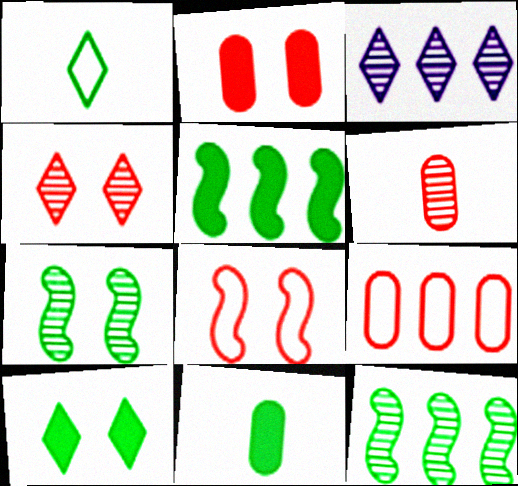[[2, 4, 8], 
[2, 6, 9], 
[3, 5, 9], 
[3, 6, 7], 
[3, 8, 11], 
[5, 10, 11]]